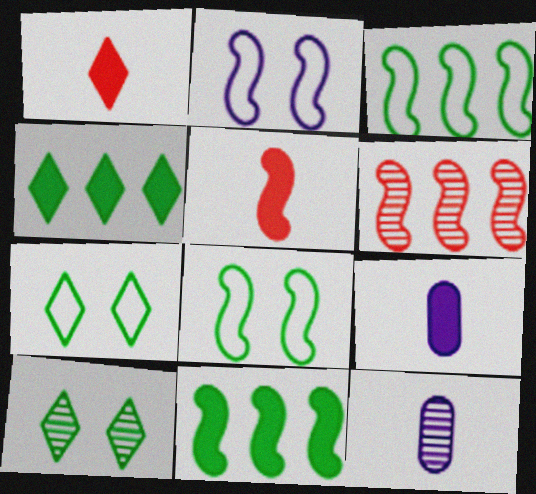[[6, 7, 9], 
[6, 10, 12]]